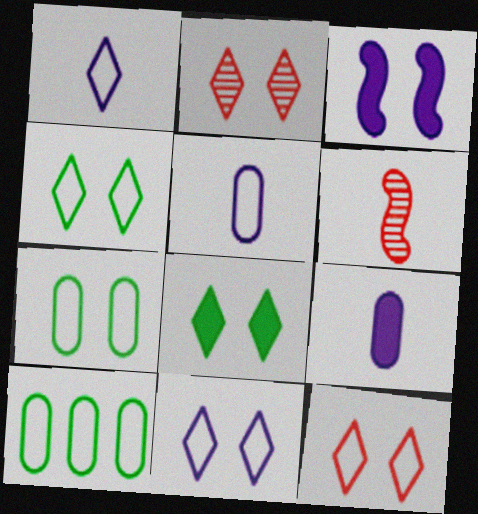[[2, 3, 7], 
[2, 8, 11], 
[4, 11, 12]]